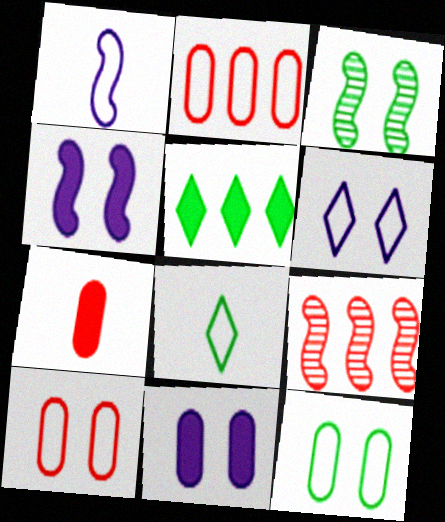[[4, 5, 7], 
[8, 9, 11]]